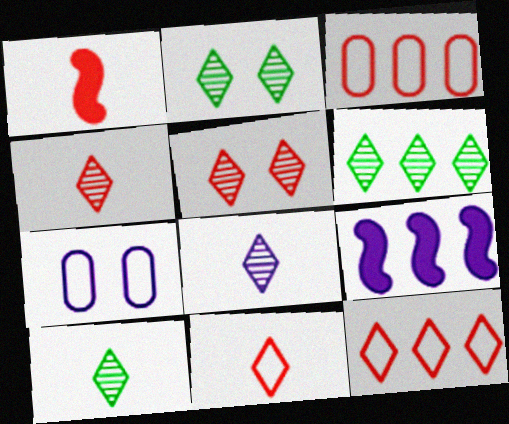[[1, 3, 5], 
[1, 6, 7], 
[2, 6, 10], 
[3, 6, 9], 
[4, 8, 10], 
[5, 6, 8], 
[7, 8, 9]]